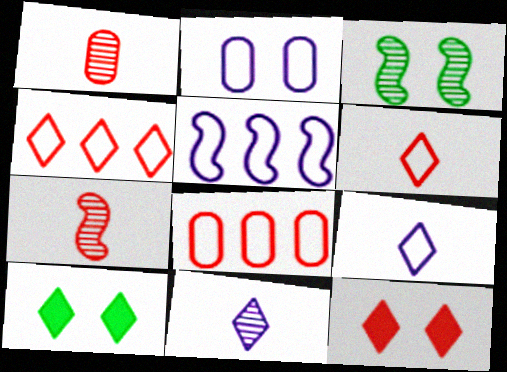[[1, 5, 10], 
[2, 3, 12], 
[2, 5, 9], 
[4, 10, 11], 
[7, 8, 12]]